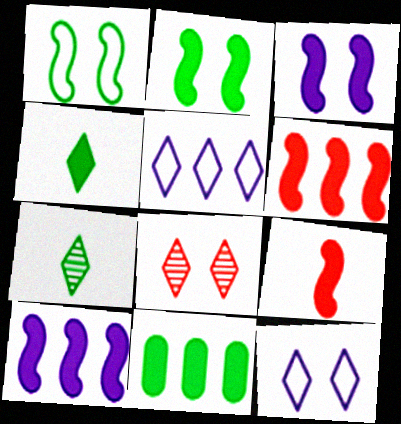[[1, 7, 11], 
[2, 4, 11], 
[2, 9, 10], 
[4, 5, 8]]